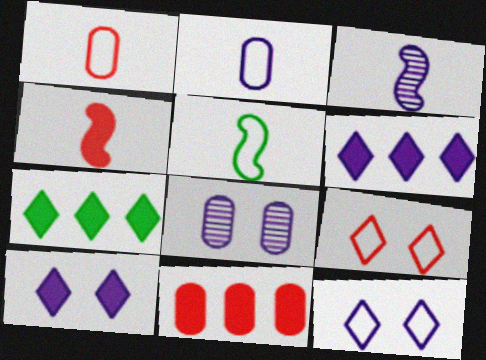[[3, 4, 5]]